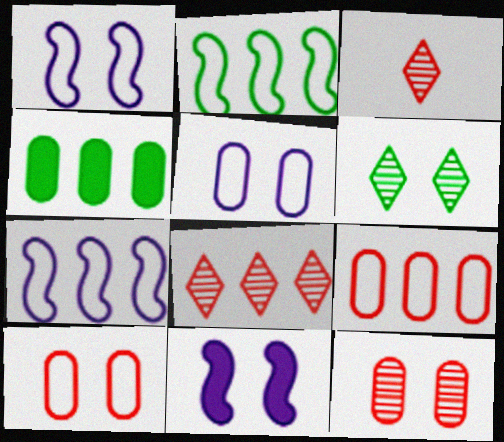[[1, 3, 4], 
[4, 7, 8], 
[6, 10, 11]]